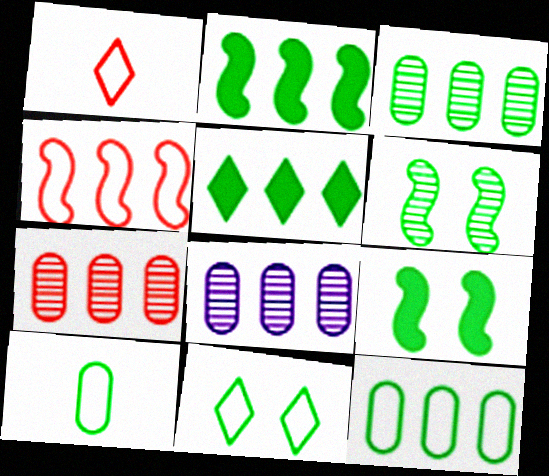[[1, 8, 9], 
[3, 7, 8], 
[4, 5, 8], 
[5, 6, 10]]